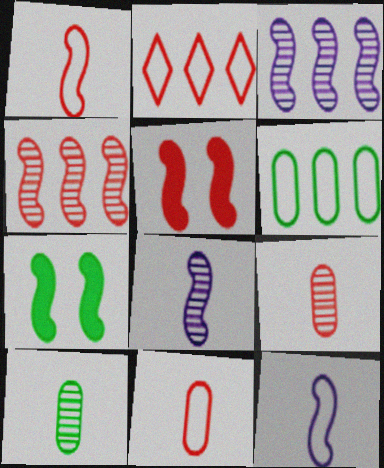[[1, 3, 7], 
[1, 4, 5], 
[2, 5, 9], 
[4, 7, 12]]